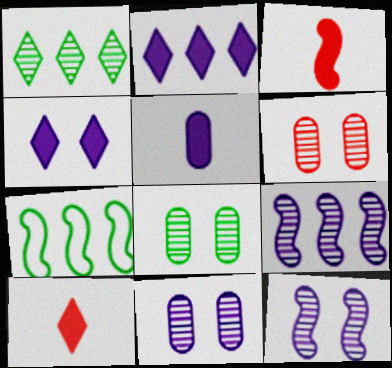[[3, 7, 12], 
[6, 8, 11], 
[7, 10, 11]]